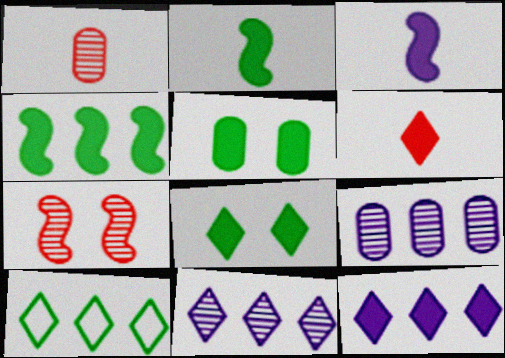[[6, 8, 12]]